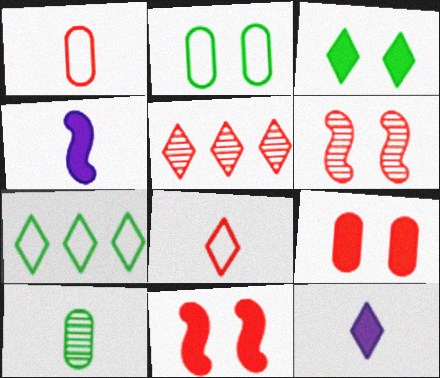[[1, 5, 11], 
[2, 4, 5], 
[4, 8, 10]]